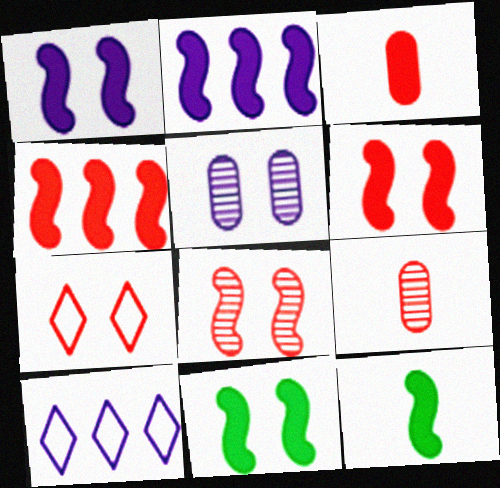[[1, 4, 12], 
[1, 6, 11], 
[2, 6, 12], 
[4, 7, 9], 
[5, 7, 11], 
[9, 10, 11]]